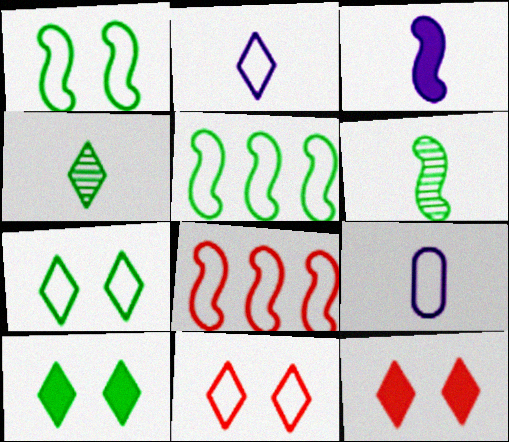[[5, 9, 11], 
[7, 8, 9]]